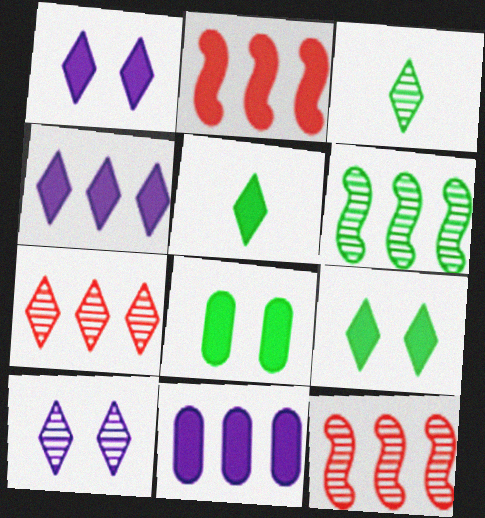[[3, 7, 10]]